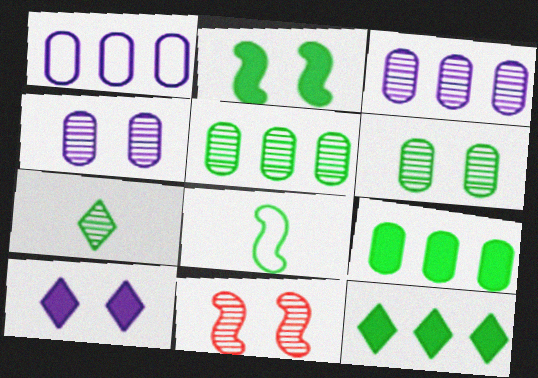[[3, 7, 11], 
[6, 8, 12]]